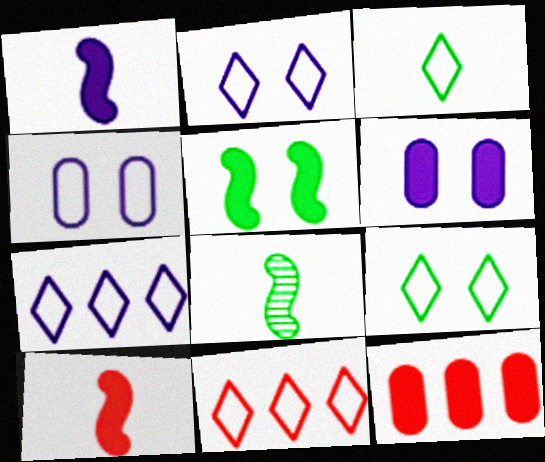[[2, 3, 11], 
[2, 8, 12], 
[6, 8, 11]]